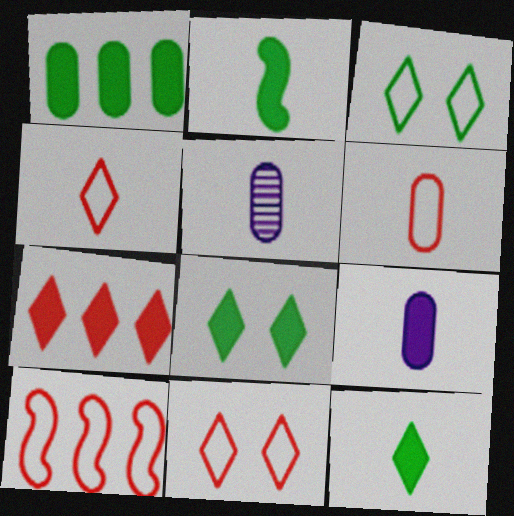[[1, 2, 8], 
[2, 4, 5], 
[5, 8, 10], 
[6, 10, 11]]